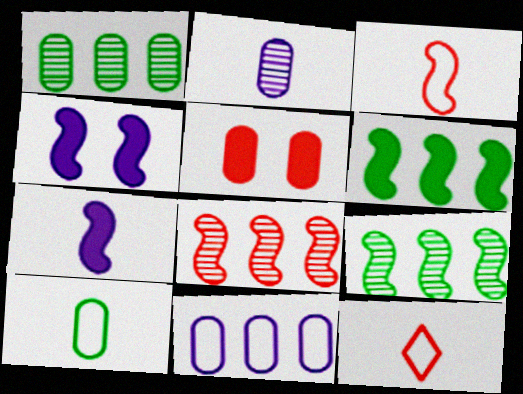[[1, 4, 12], 
[3, 4, 9], 
[5, 8, 12]]